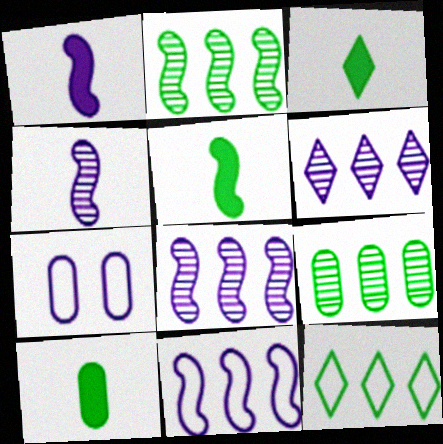[[1, 6, 7], 
[3, 5, 10]]